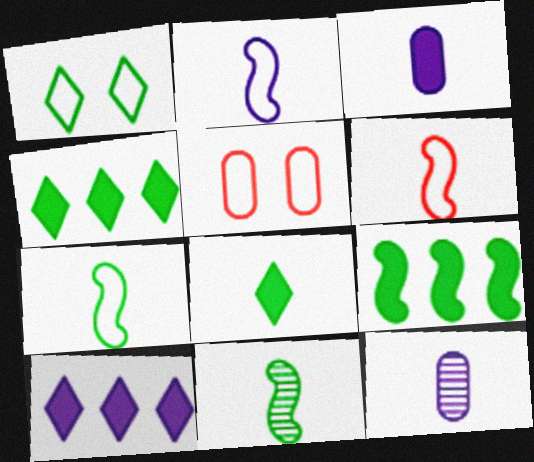[[2, 6, 7], 
[5, 10, 11], 
[6, 8, 12]]